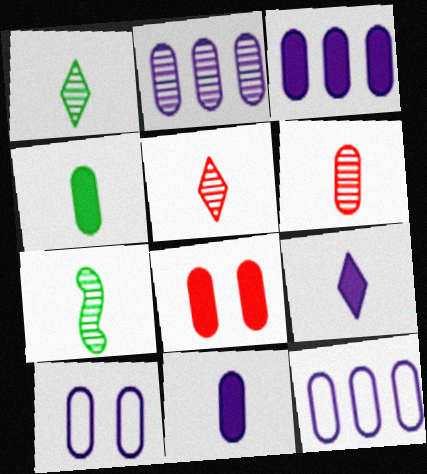[[2, 3, 12], 
[2, 10, 11], 
[3, 4, 8]]